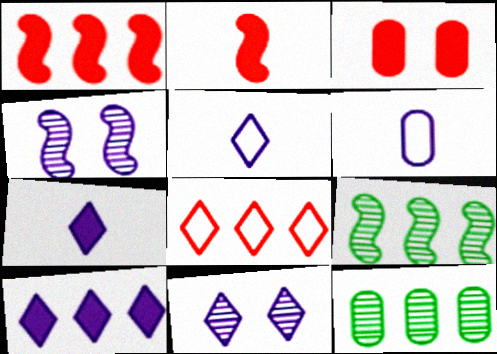[[3, 5, 9], 
[3, 6, 12], 
[4, 6, 10], 
[5, 10, 11]]